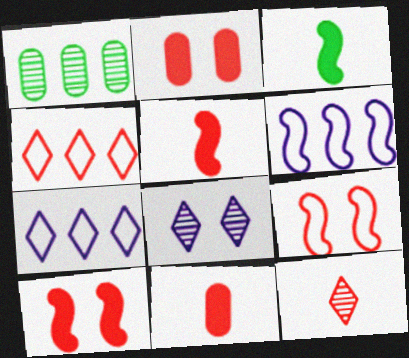[]